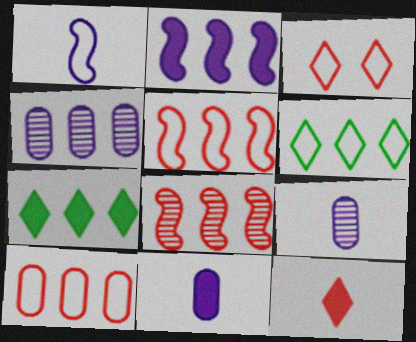[[4, 5, 7]]